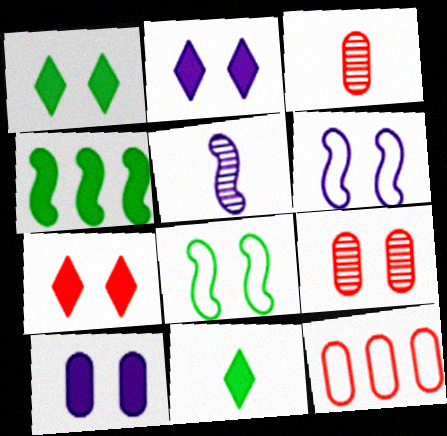[[1, 2, 7], 
[1, 5, 12], 
[1, 6, 9], 
[2, 8, 9]]